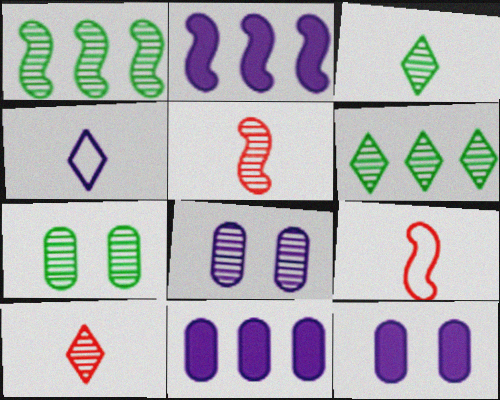[[1, 3, 7], 
[1, 8, 10], 
[2, 4, 8], 
[5, 6, 8], 
[6, 9, 12]]